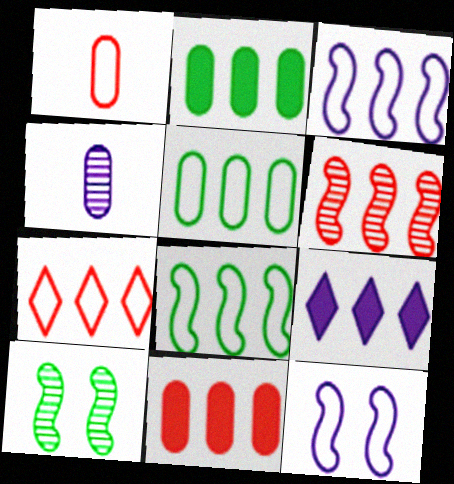[[1, 9, 10], 
[3, 5, 7], 
[4, 9, 12], 
[5, 6, 9], 
[6, 7, 11]]